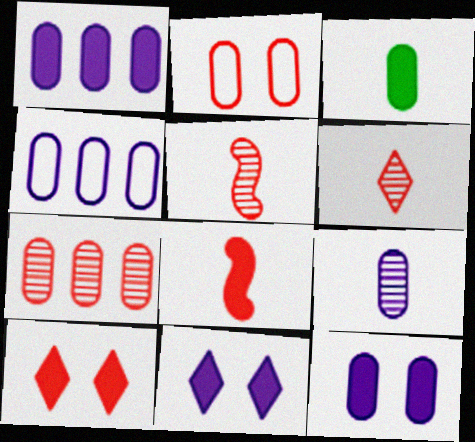[[4, 9, 12]]